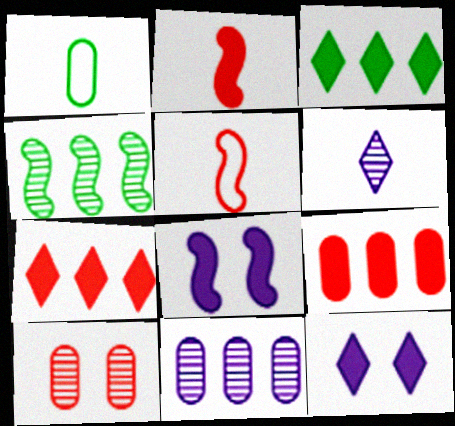[[1, 2, 6], 
[4, 5, 8], 
[4, 6, 10], 
[5, 7, 10]]